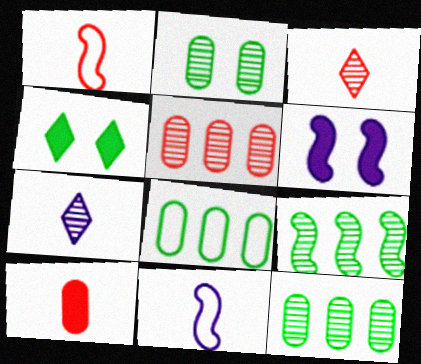[[1, 3, 10], 
[1, 6, 9], 
[3, 6, 8], 
[4, 5, 11]]